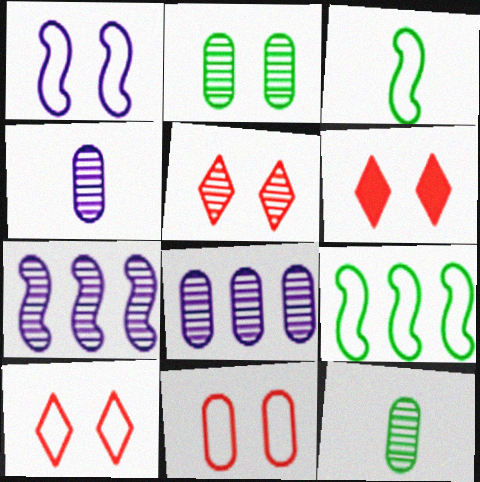[[1, 2, 6], 
[3, 6, 8], 
[4, 6, 9], 
[5, 6, 10], 
[5, 7, 12]]